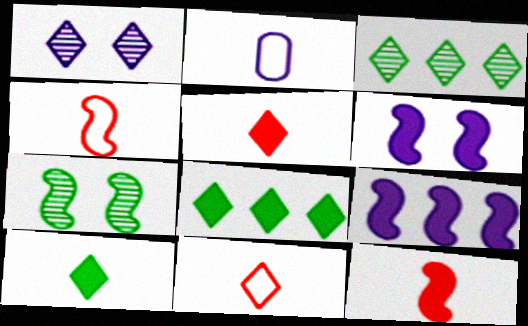[[1, 2, 9], 
[1, 8, 11], 
[4, 7, 9]]